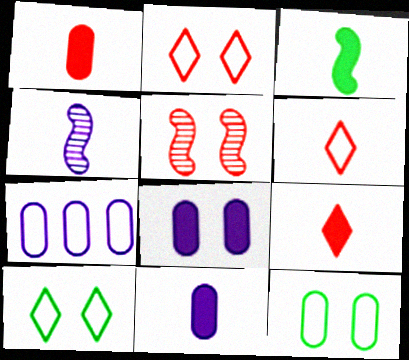[[3, 9, 11], 
[5, 8, 10]]